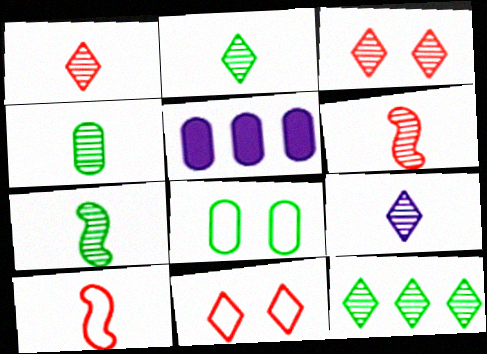[[1, 2, 9], 
[2, 4, 7], 
[3, 9, 12], 
[4, 6, 9], 
[5, 7, 11]]